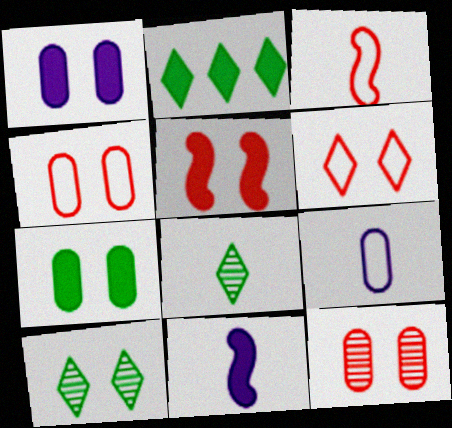[[5, 6, 12]]